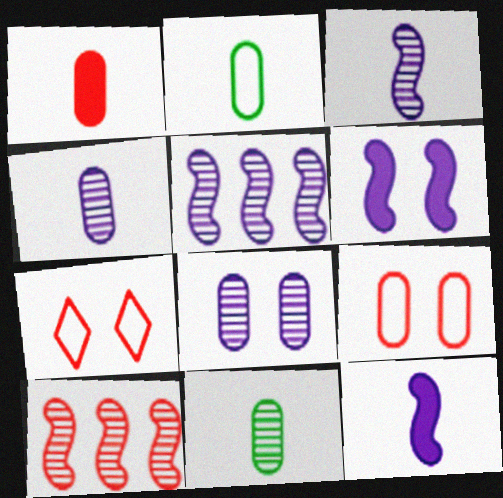[[1, 2, 4], 
[1, 7, 10]]